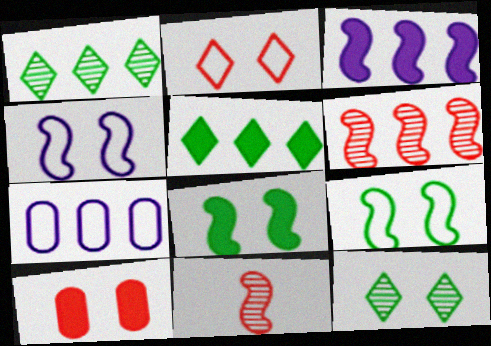[[3, 9, 11], 
[4, 10, 12], 
[5, 6, 7]]